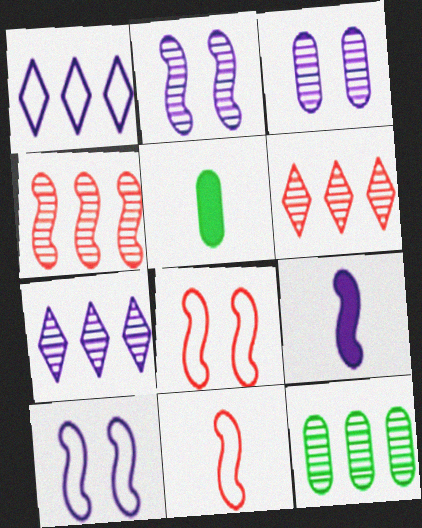[[1, 3, 9], 
[4, 7, 12], 
[5, 6, 10], 
[5, 7, 8]]